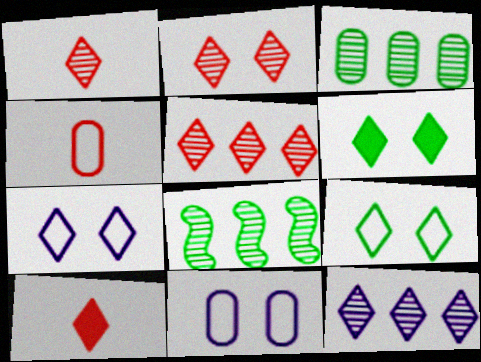[[1, 2, 5], 
[2, 6, 7], 
[8, 10, 11], 
[9, 10, 12]]